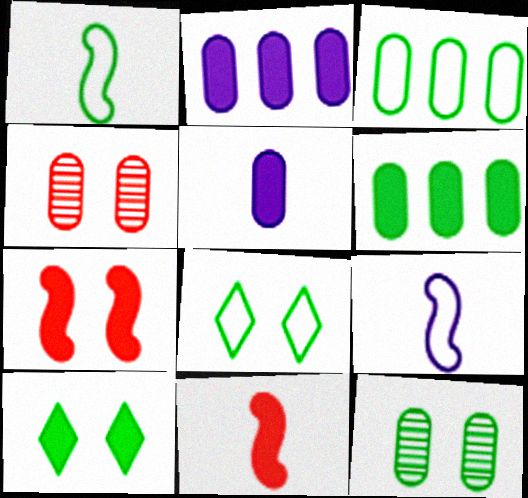[[1, 3, 8], 
[2, 10, 11], 
[3, 4, 5]]